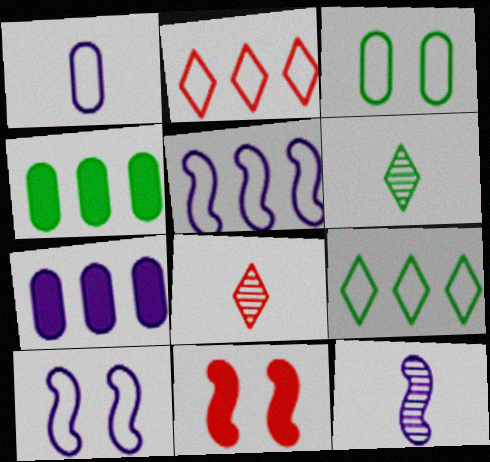[[4, 8, 10]]